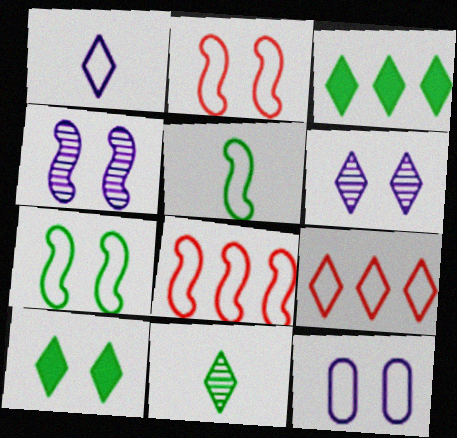[[5, 9, 12]]